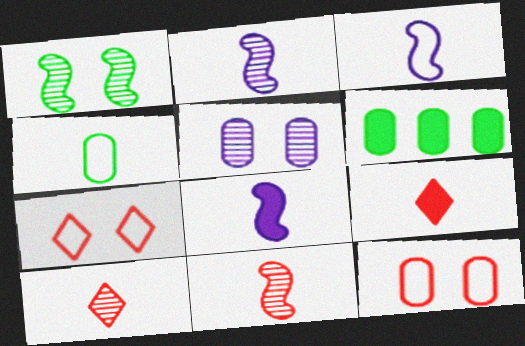[[2, 3, 8], 
[2, 4, 9], 
[2, 6, 7], 
[4, 8, 10]]